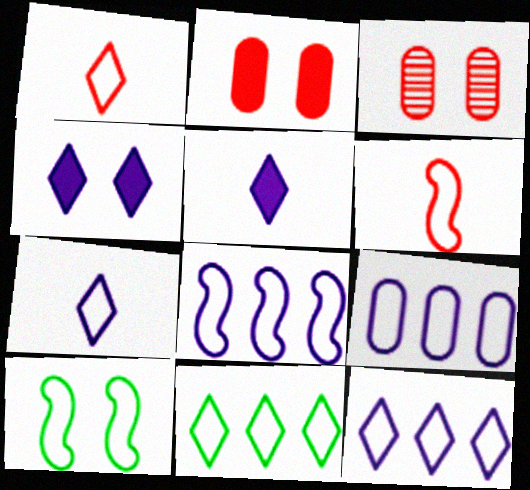[[1, 9, 10], 
[3, 4, 10], 
[6, 8, 10], 
[8, 9, 12]]